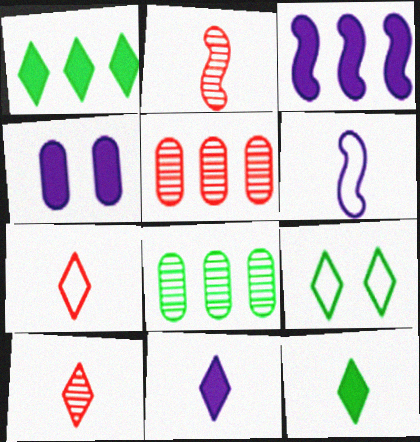[[3, 4, 11]]